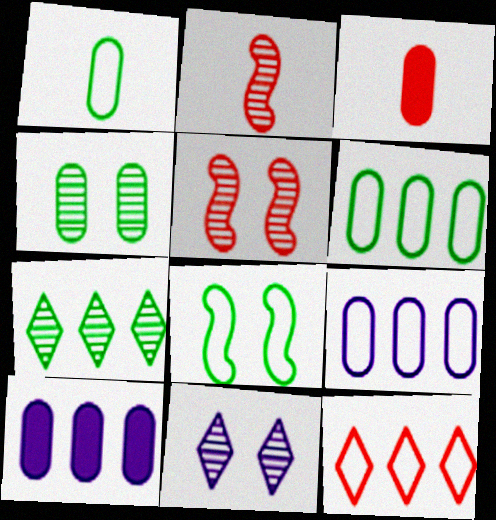[[3, 4, 9], 
[3, 5, 12], 
[4, 5, 11]]